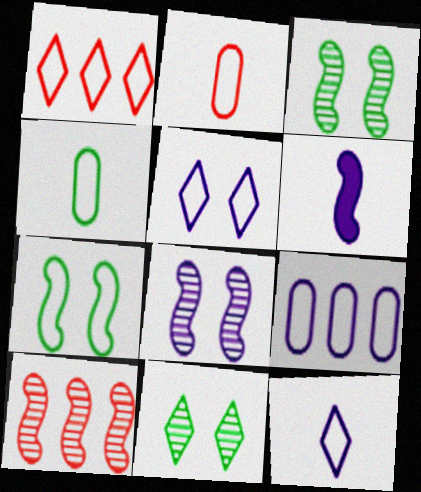[[6, 7, 10]]